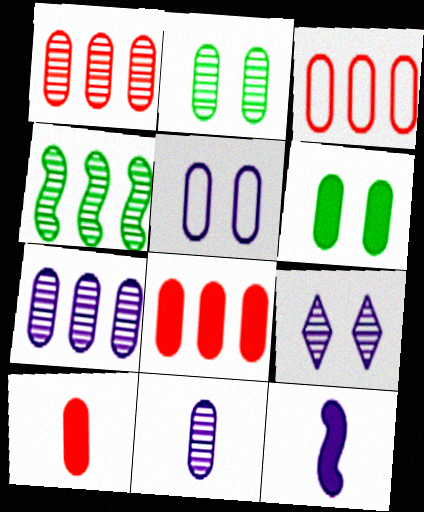[[1, 2, 11], 
[1, 3, 8], 
[3, 6, 11]]